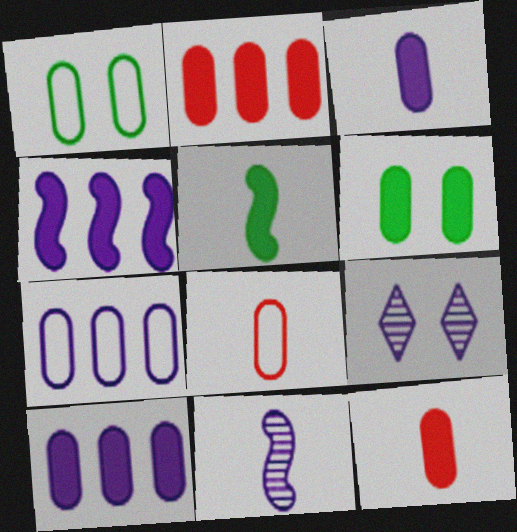[[1, 7, 8], 
[2, 3, 6], 
[6, 10, 12]]